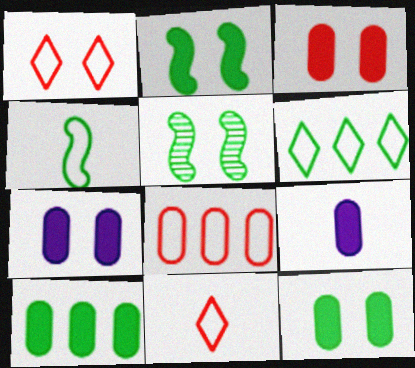[[1, 5, 7], 
[3, 7, 12], 
[3, 9, 10]]